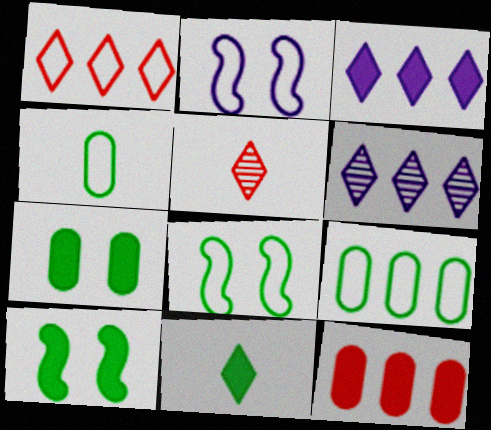[[1, 2, 4]]